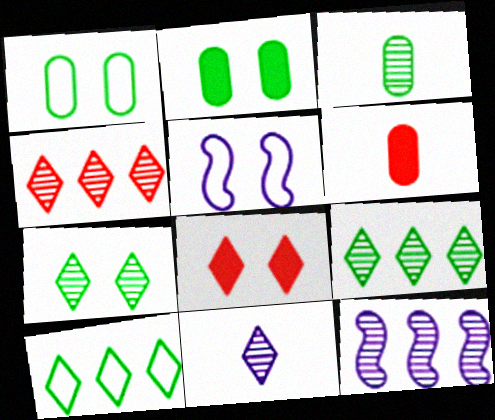[[4, 7, 11], 
[5, 6, 9], 
[8, 10, 11]]